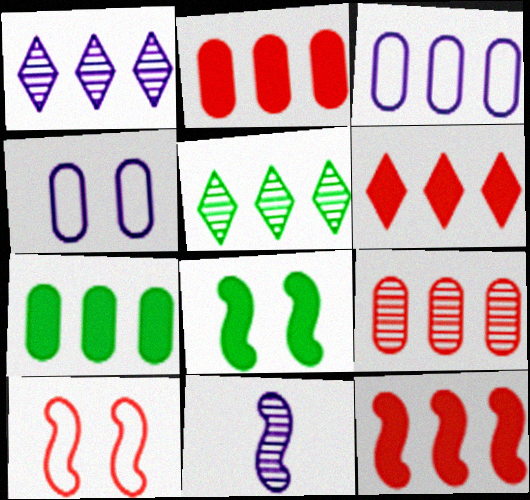[[2, 6, 12], 
[3, 5, 12], 
[3, 7, 9]]